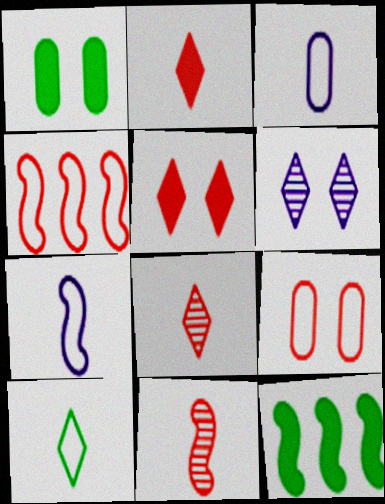[]